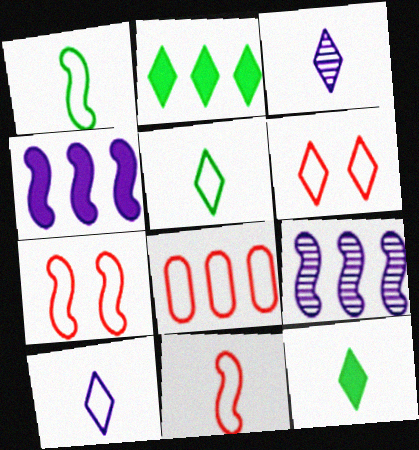[[2, 3, 6], 
[2, 8, 9], 
[6, 8, 11]]